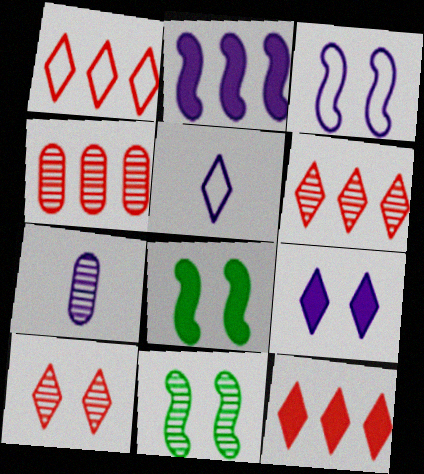[[1, 6, 12], 
[1, 7, 8], 
[4, 5, 8], 
[6, 7, 11]]